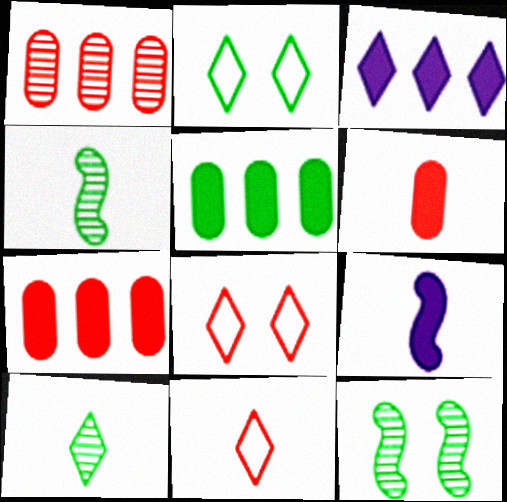[[1, 2, 9], 
[2, 4, 5], 
[3, 8, 10]]